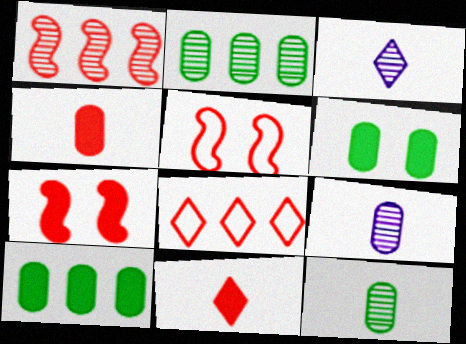[[3, 5, 10]]